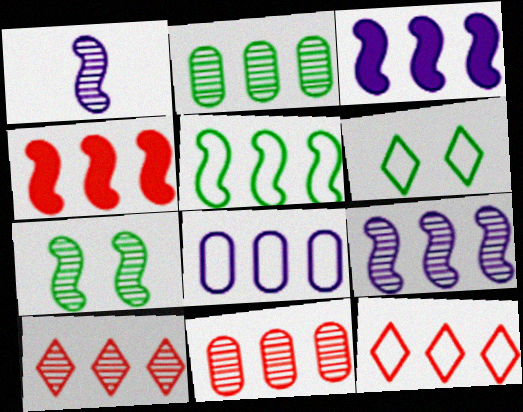[[2, 3, 12], 
[2, 9, 10], 
[4, 5, 9], 
[4, 11, 12], 
[5, 8, 12]]